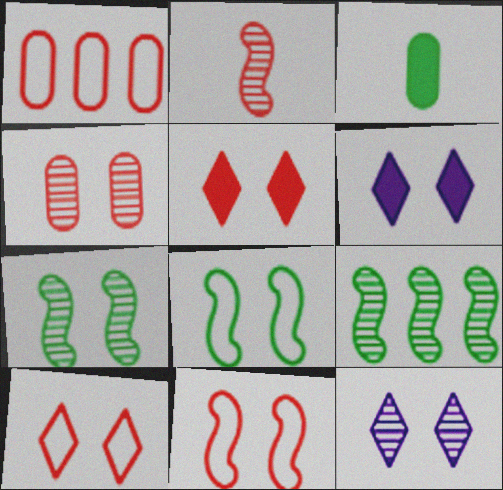[[1, 2, 5], 
[4, 5, 11], 
[4, 6, 8], 
[4, 7, 12]]